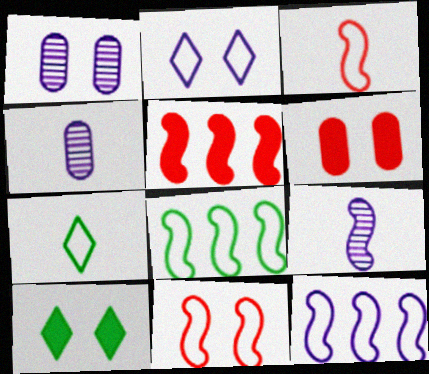[[1, 5, 7], 
[1, 10, 11]]